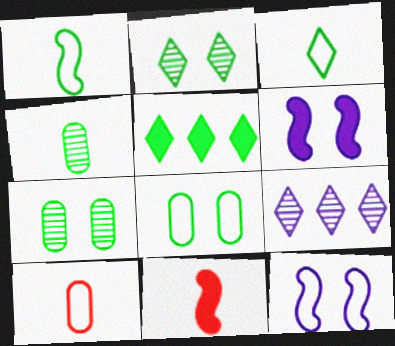[[1, 5, 7], 
[2, 3, 5], 
[8, 9, 11]]